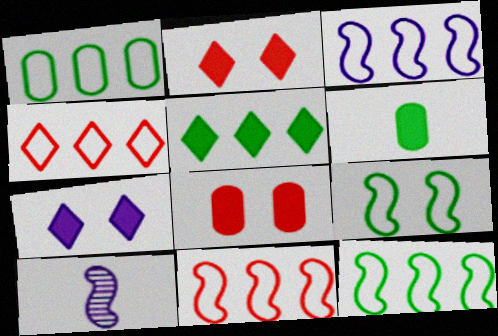[[1, 2, 10], 
[1, 3, 4], 
[3, 11, 12]]